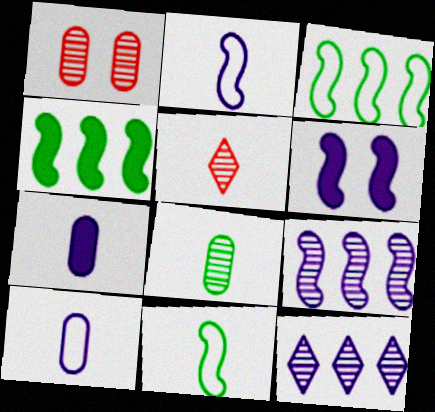[[2, 6, 9], 
[5, 7, 11], 
[6, 10, 12]]